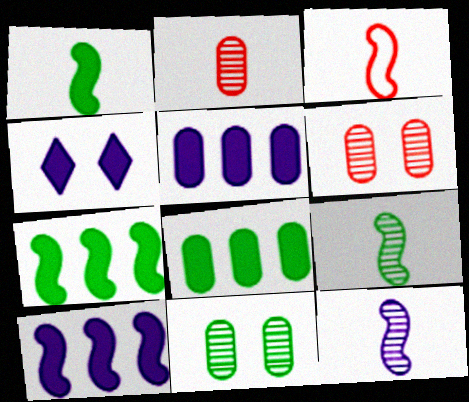[[1, 3, 12]]